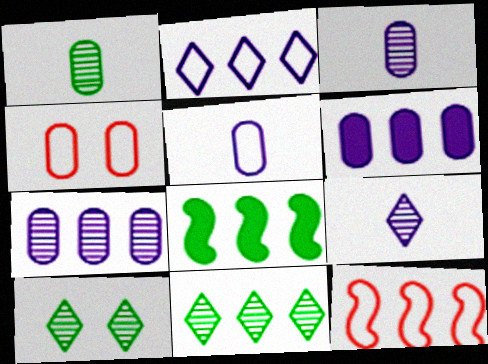[[1, 4, 6], 
[4, 8, 9], 
[6, 11, 12]]